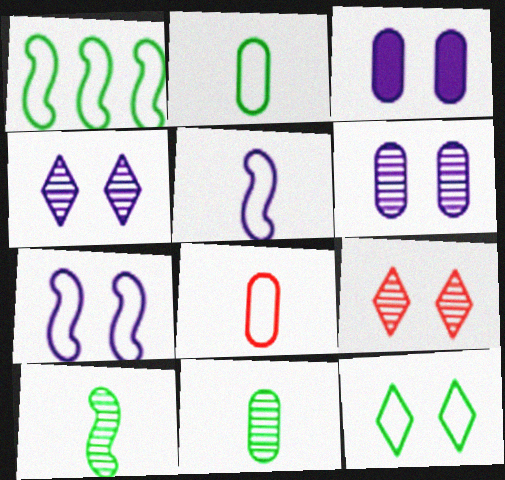[[1, 2, 12], 
[3, 4, 7]]